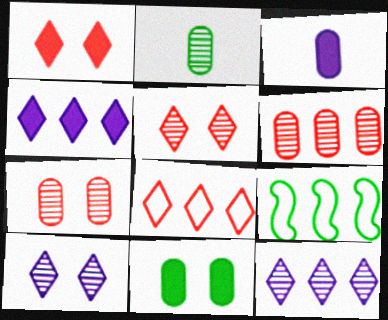[[3, 5, 9], 
[4, 6, 9]]